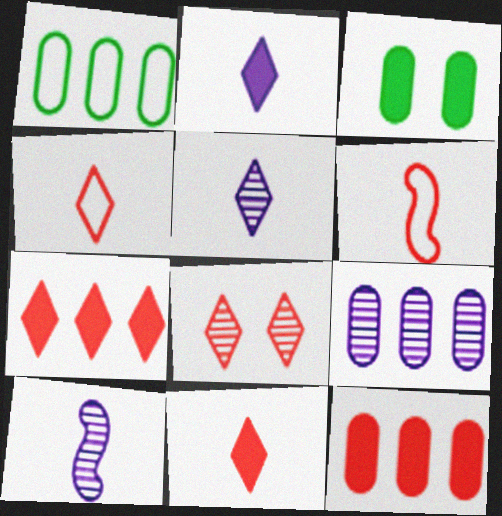[[1, 9, 12], 
[4, 7, 8], 
[6, 8, 12]]